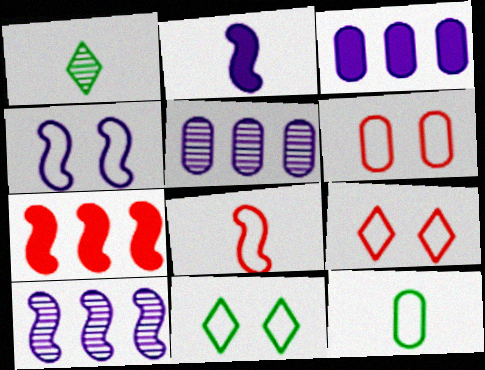[[2, 4, 10], 
[4, 6, 11]]